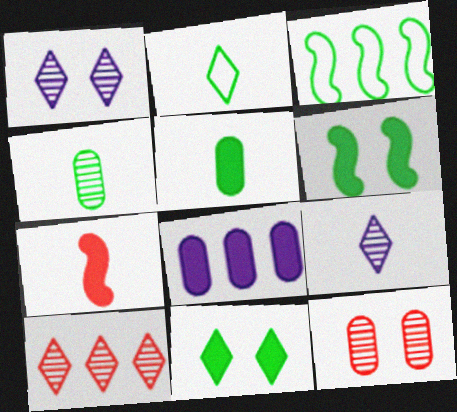[[3, 4, 11], 
[3, 8, 10], 
[7, 8, 11]]